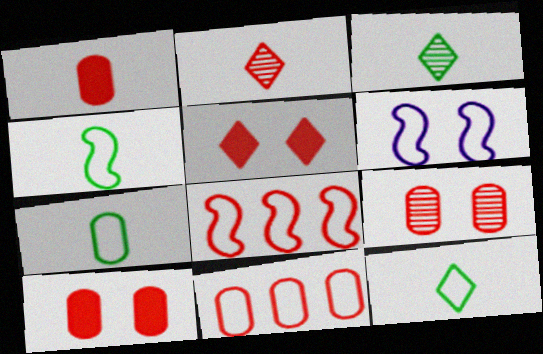[[1, 9, 11], 
[2, 8, 10], 
[4, 6, 8], 
[4, 7, 12], 
[6, 11, 12]]